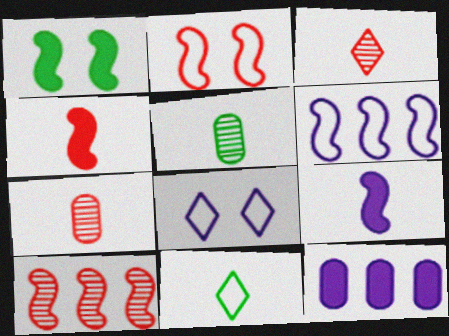[[2, 4, 10], 
[7, 9, 11]]